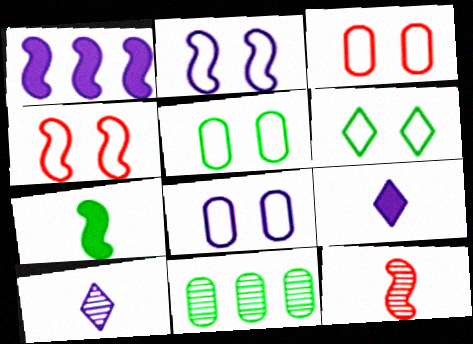[[1, 8, 10], 
[2, 3, 6], 
[3, 5, 8], 
[4, 6, 8], 
[4, 9, 11], 
[6, 7, 11]]